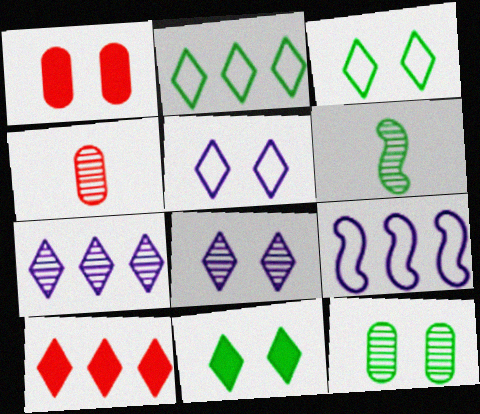[[2, 7, 10], 
[4, 9, 11]]